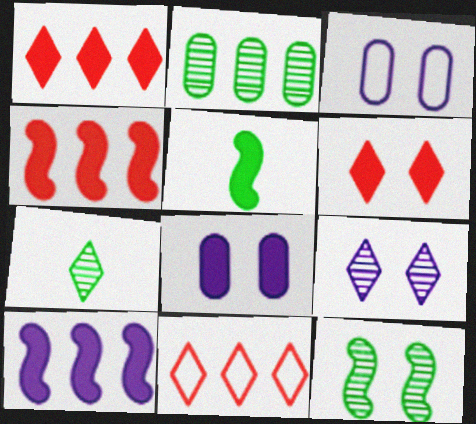[[1, 5, 8], 
[2, 7, 12], 
[2, 10, 11], 
[3, 4, 7], 
[3, 6, 12]]